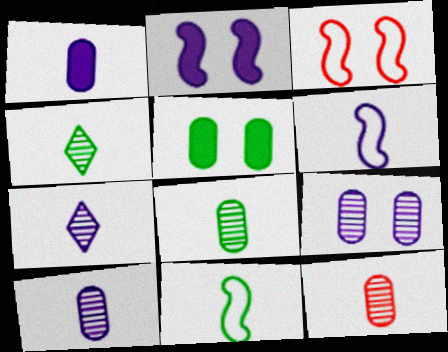[[1, 6, 7], 
[8, 10, 12]]